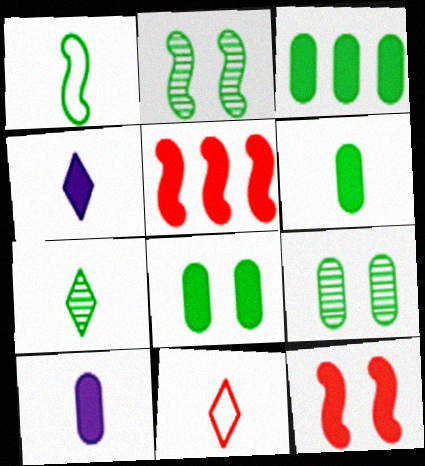[[1, 6, 7], 
[3, 4, 12], 
[3, 6, 8], 
[4, 5, 8], 
[4, 7, 11]]